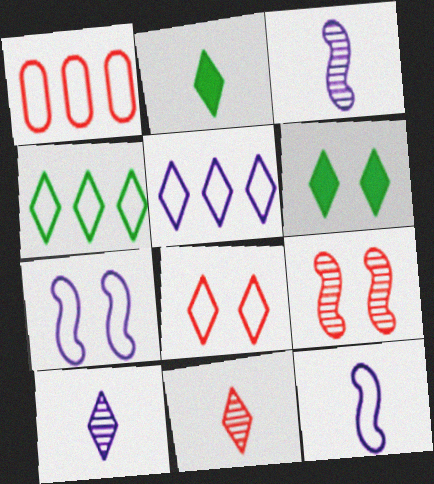[[1, 3, 6], 
[5, 6, 11]]